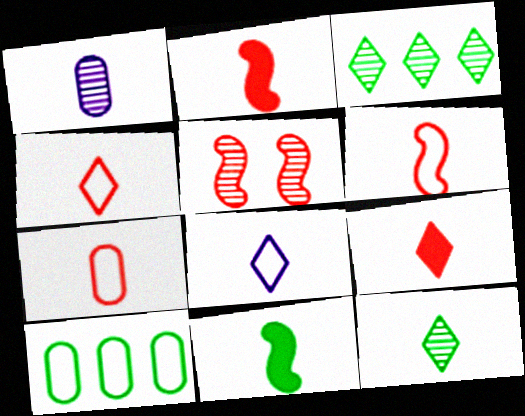[[1, 3, 5], 
[1, 4, 11], 
[4, 6, 7], 
[8, 9, 12]]